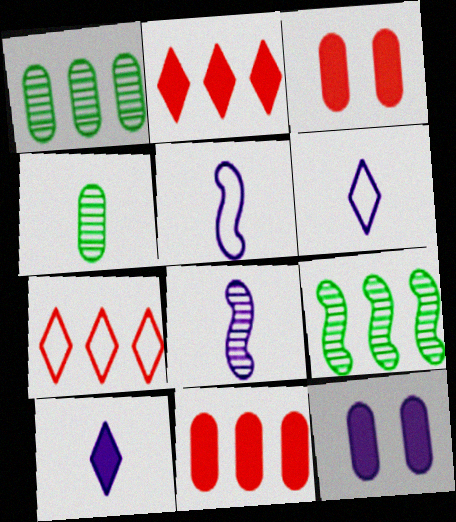[[3, 6, 9]]